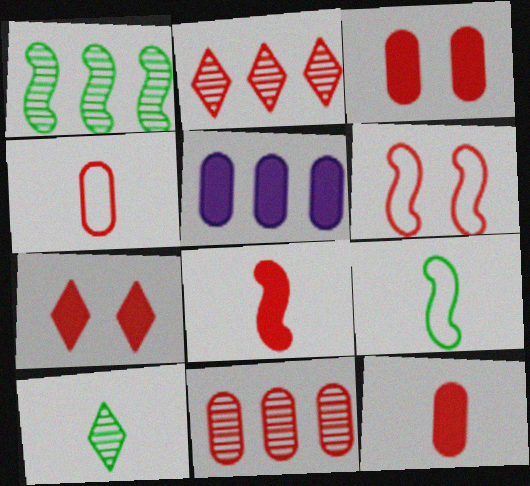[[2, 6, 12], 
[3, 4, 11], 
[5, 6, 10]]